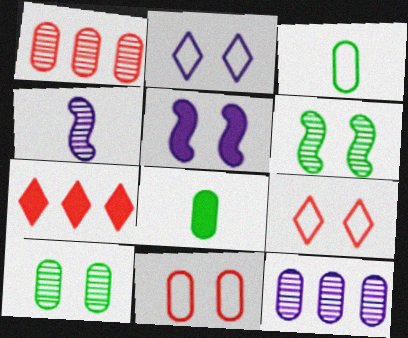[[5, 7, 8], 
[5, 9, 10], 
[8, 11, 12]]